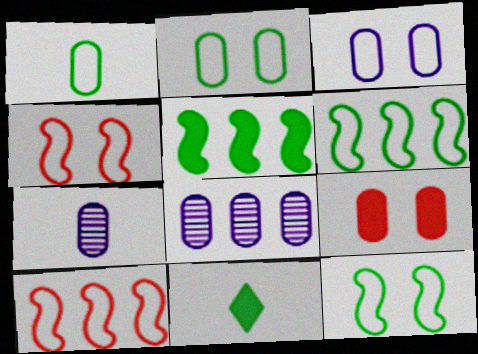[[1, 8, 9], 
[4, 8, 11]]